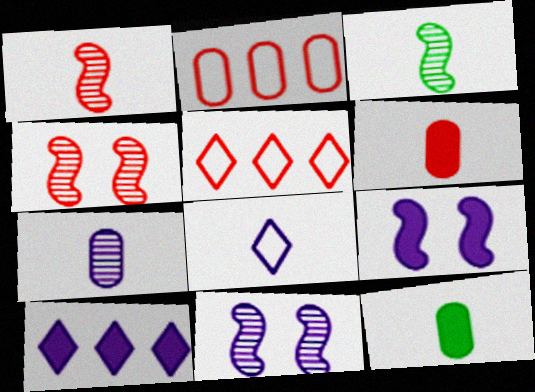[[1, 8, 12], 
[3, 6, 8], 
[4, 5, 6], 
[5, 11, 12]]